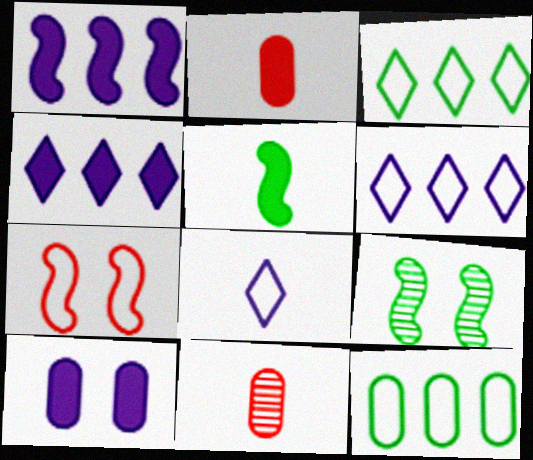[[2, 6, 9], 
[5, 8, 11], 
[7, 8, 12], 
[10, 11, 12]]